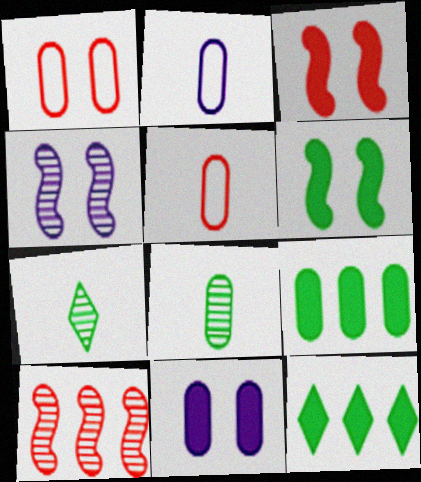[[4, 5, 12]]